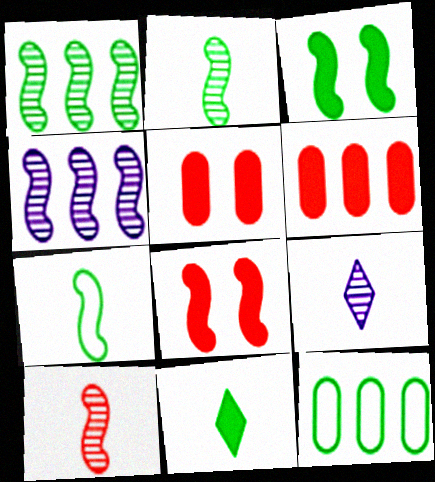[[1, 3, 7], 
[4, 7, 8], 
[8, 9, 12]]